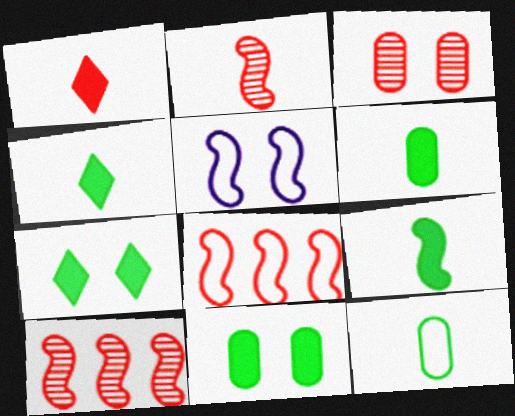[[1, 3, 8], 
[3, 5, 7], 
[4, 6, 9], 
[5, 9, 10]]